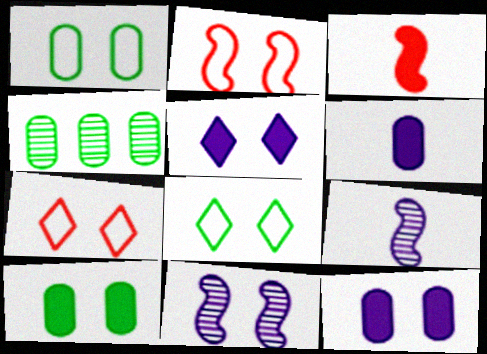[[7, 10, 11]]